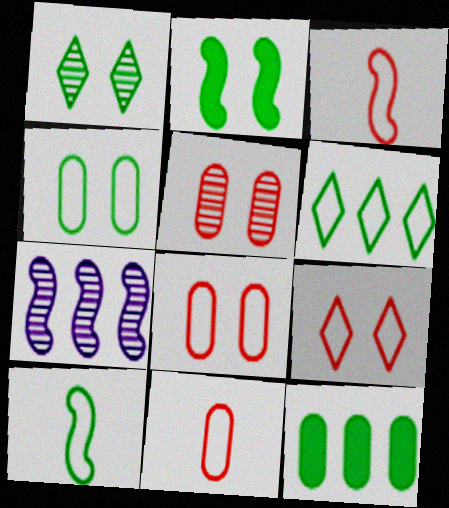[[1, 2, 4], 
[1, 10, 12], 
[2, 3, 7], 
[4, 6, 10]]